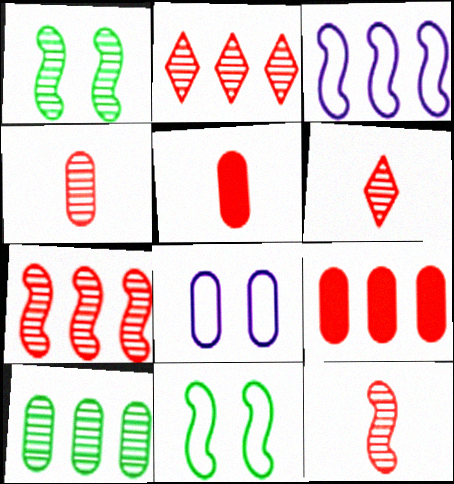[[4, 6, 12], 
[5, 8, 10]]